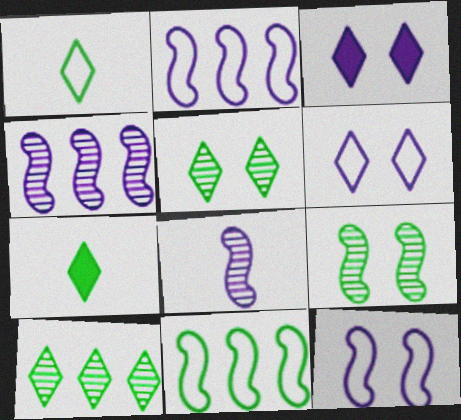[]